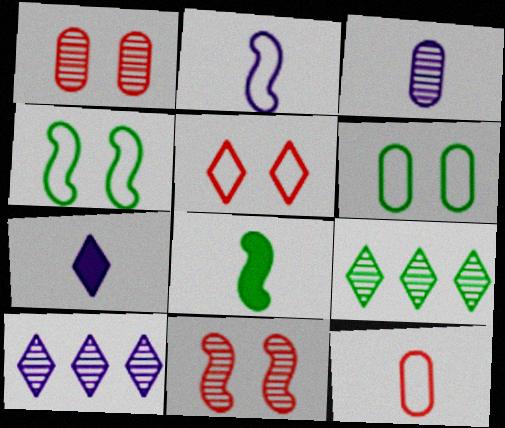[[2, 3, 7], 
[3, 9, 11], 
[5, 7, 9], 
[6, 8, 9]]